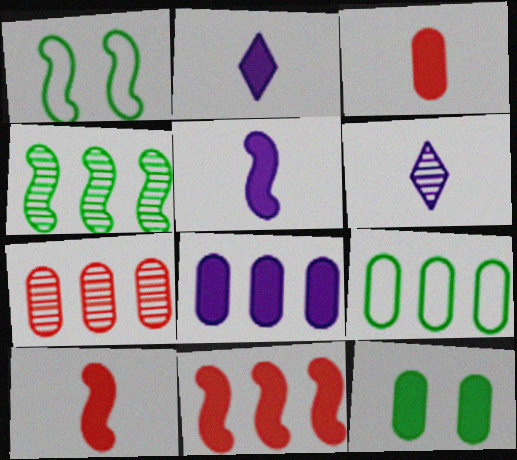[[1, 2, 7], 
[2, 11, 12], 
[3, 8, 12], 
[7, 8, 9]]